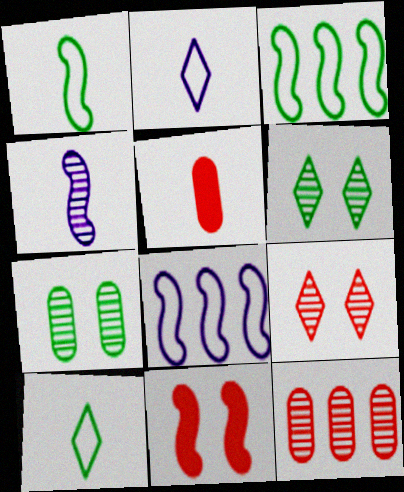[[3, 4, 11], 
[4, 5, 10], 
[4, 6, 12], 
[5, 6, 8]]